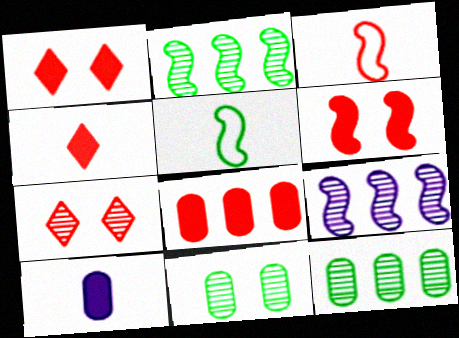[[3, 7, 8], 
[4, 6, 8], 
[5, 6, 9]]